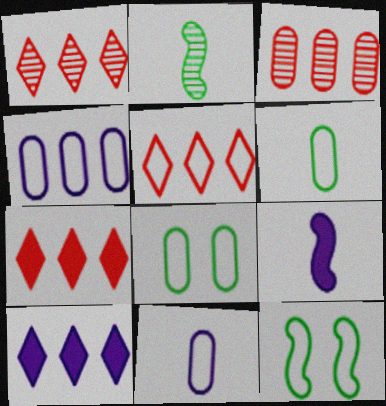[[1, 5, 7], 
[1, 8, 9], 
[5, 11, 12]]